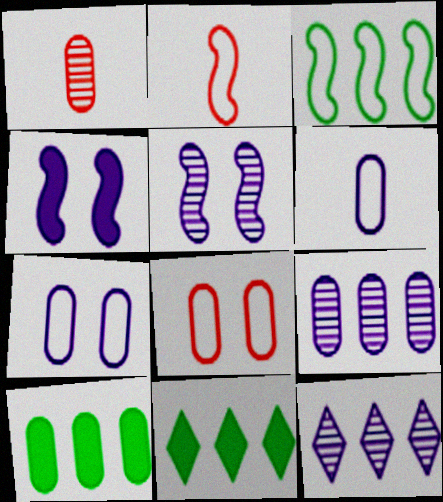[[1, 7, 10], 
[4, 6, 12]]